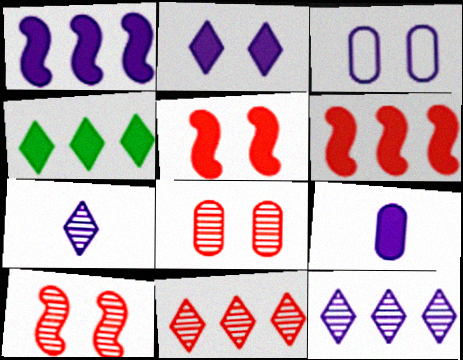[[1, 2, 9], 
[1, 3, 7], 
[4, 5, 9]]